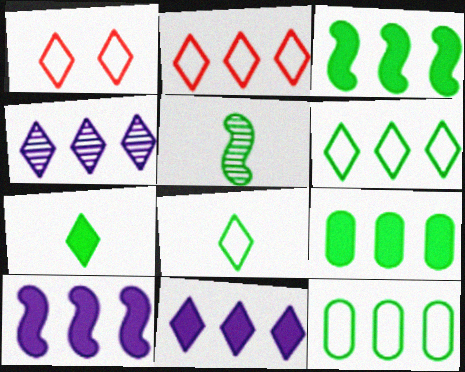[[1, 4, 7]]